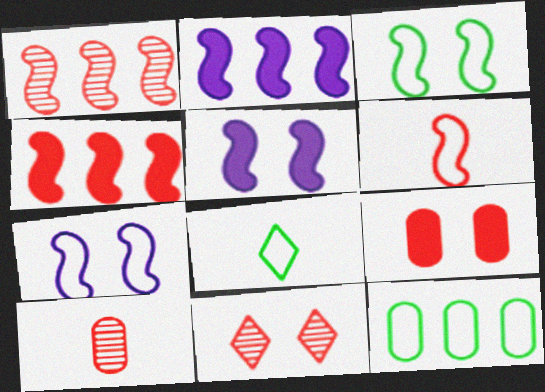[[1, 10, 11], 
[3, 8, 12]]